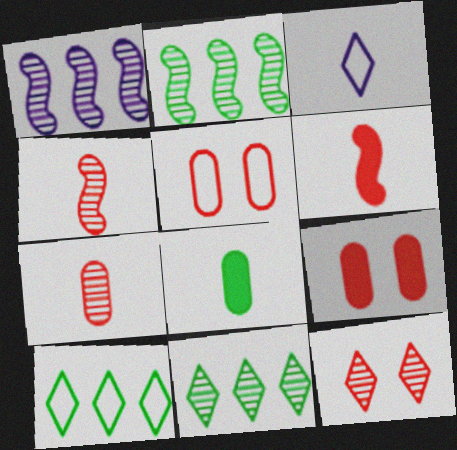[[2, 3, 9], 
[3, 4, 8]]